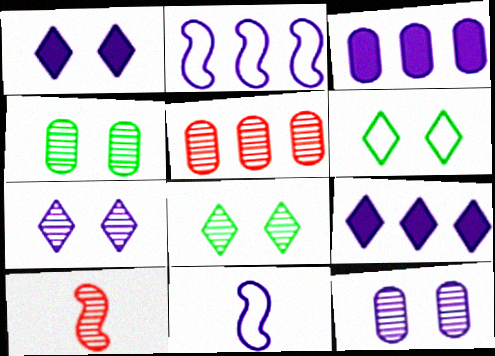[[3, 6, 10], 
[3, 7, 11], 
[9, 11, 12]]